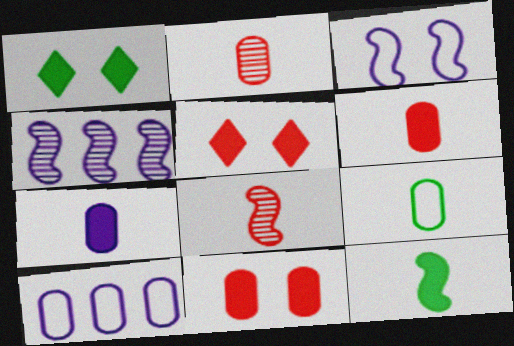[[1, 8, 10], 
[2, 7, 9], 
[4, 5, 9]]